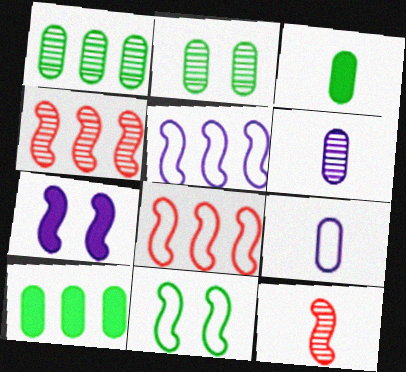[]